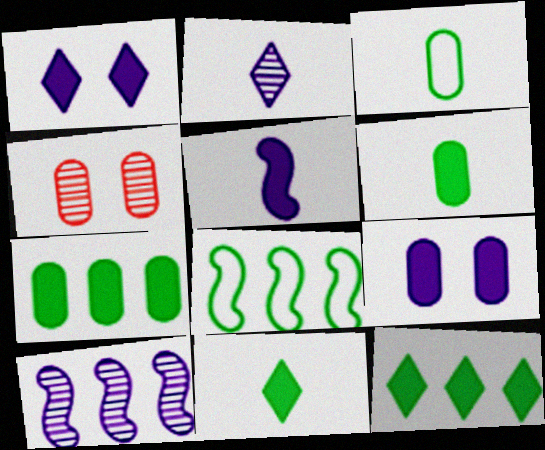[]